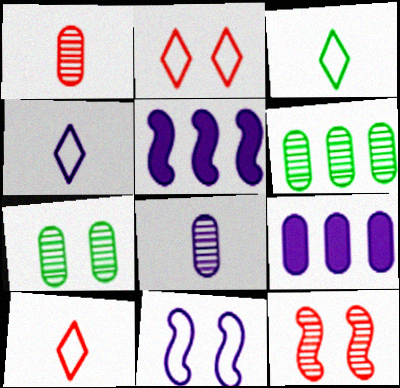[[3, 4, 10], 
[3, 9, 12], 
[5, 7, 10]]